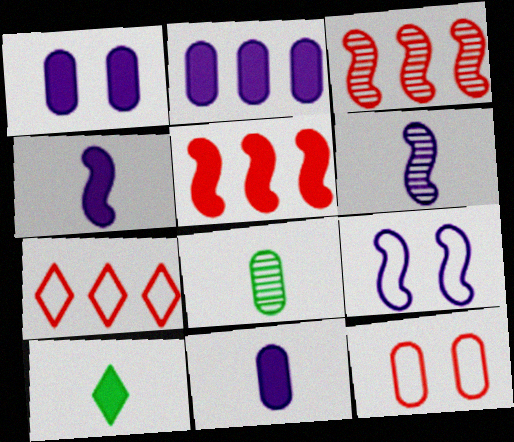[[1, 2, 11], 
[1, 5, 10], 
[2, 8, 12]]